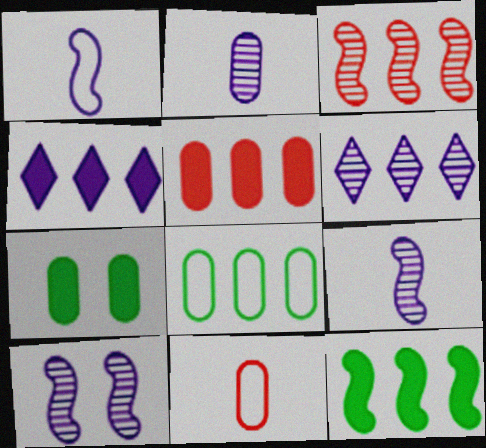[[2, 6, 10], 
[3, 4, 8], 
[4, 5, 12]]